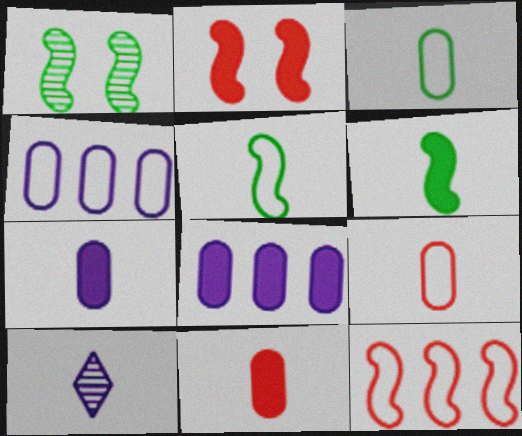[[5, 10, 11], 
[6, 9, 10]]